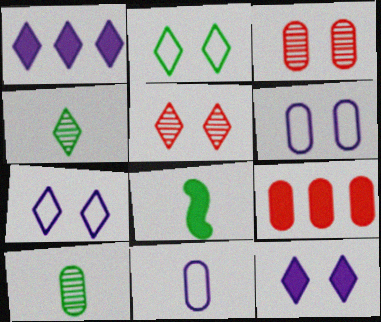[[2, 5, 12], 
[6, 9, 10], 
[8, 9, 12]]